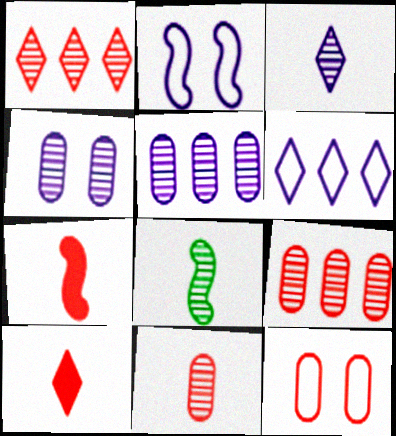[[1, 4, 8], 
[1, 7, 12], 
[3, 8, 11]]